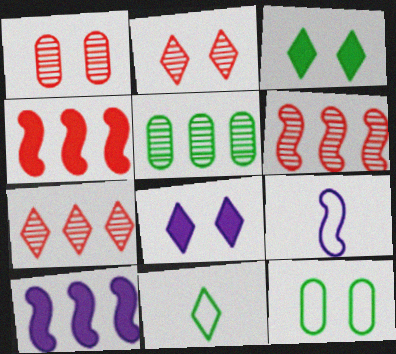[[1, 10, 11], 
[7, 8, 11]]